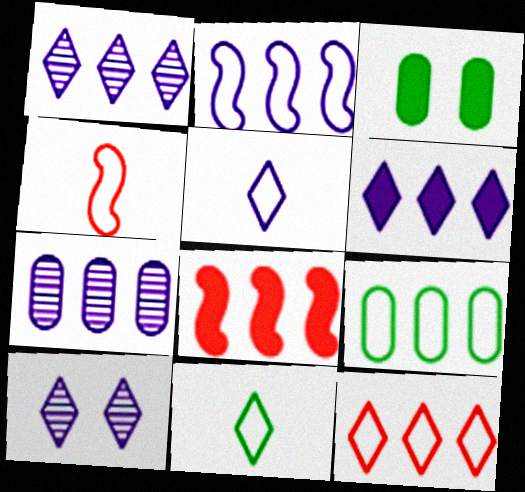[[1, 3, 4], 
[1, 8, 9], 
[2, 6, 7], 
[2, 9, 12], 
[5, 6, 10]]